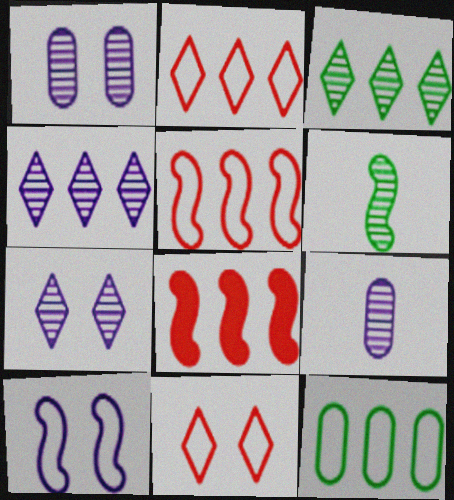[[4, 8, 12], 
[6, 8, 10]]